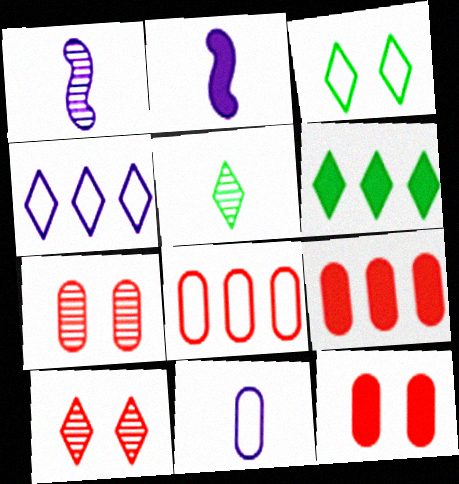[[1, 3, 9], 
[2, 6, 12], 
[3, 5, 6]]